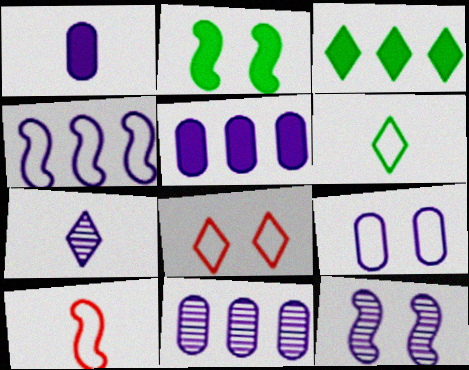[[1, 9, 11], 
[3, 7, 8], 
[7, 11, 12]]